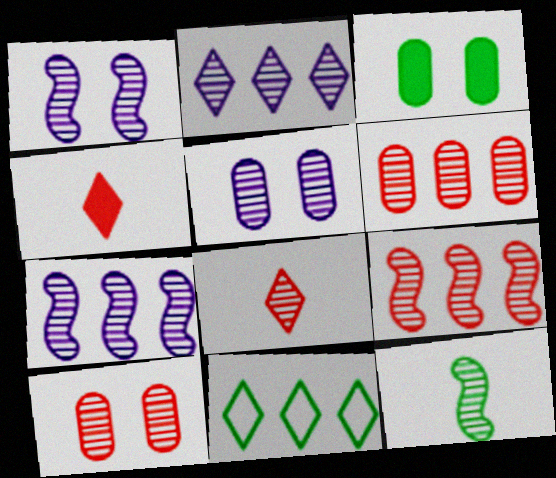[[1, 9, 12], 
[2, 10, 12], 
[3, 11, 12], 
[8, 9, 10]]